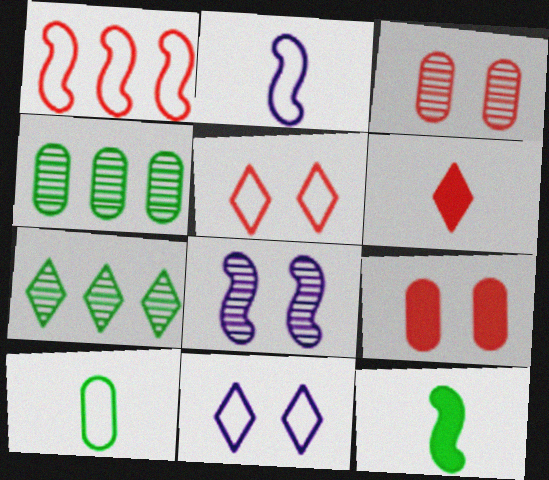[[1, 3, 6], 
[1, 8, 12], 
[1, 10, 11], 
[2, 7, 9], 
[6, 7, 11]]